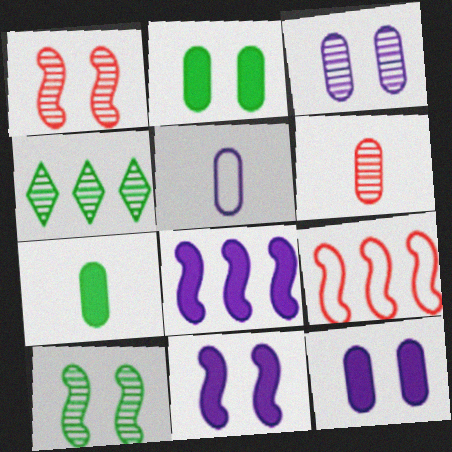[[5, 6, 7]]